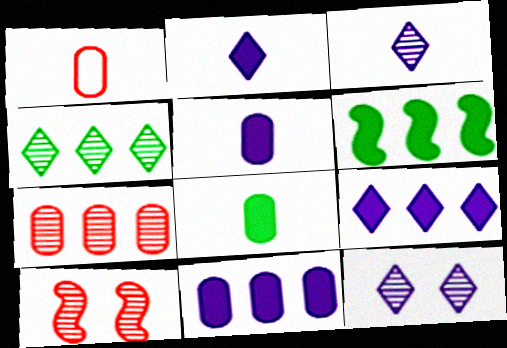[[1, 6, 12]]